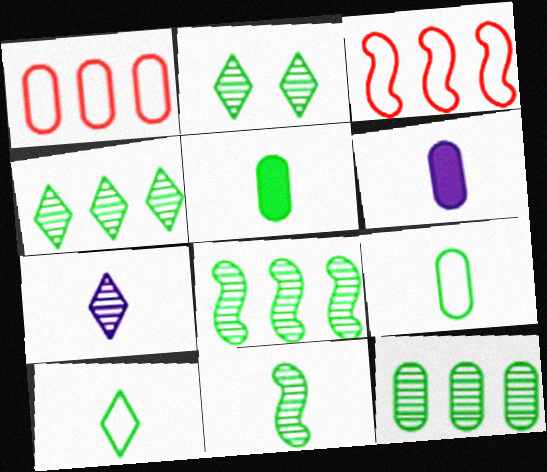[[2, 3, 6], 
[2, 11, 12], 
[4, 8, 12], 
[5, 10, 11]]